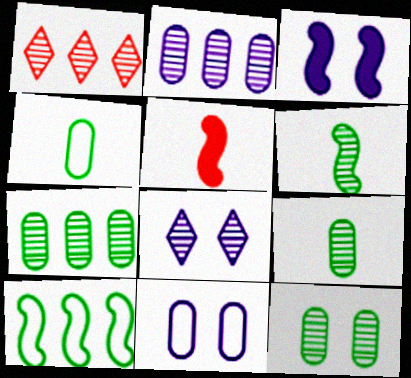[[1, 3, 4], 
[3, 8, 11], 
[7, 9, 12]]